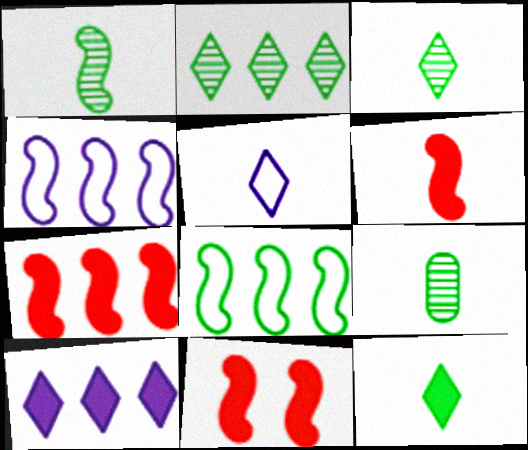[[1, 3, 9], 
[1, 4, 11], 
[5, 6, 9], 
[6, 7, 11]]